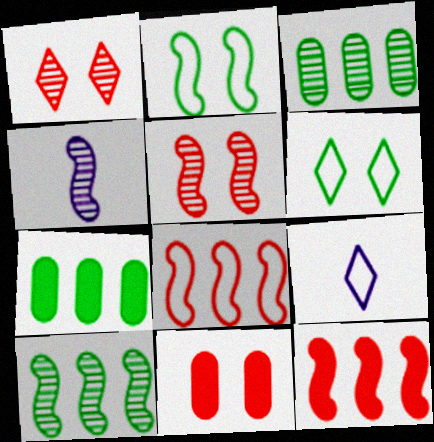[[1, 3, 4], 
[2, 4, 12], 
[4, 5, 10], 
[5, 7, 9], 
[9, 10, 11]]